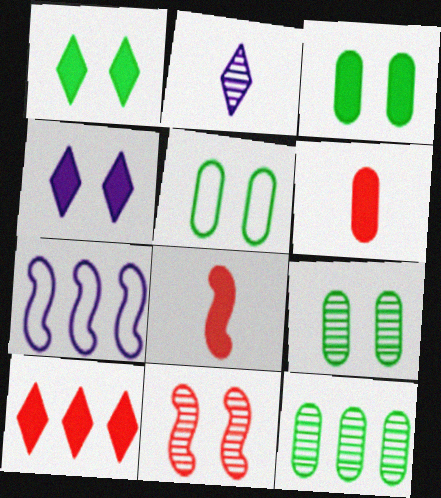[[2, 11, 12], 
[3, 5, 9], 
[4, 5, 11], 
[7, 10, 12]]